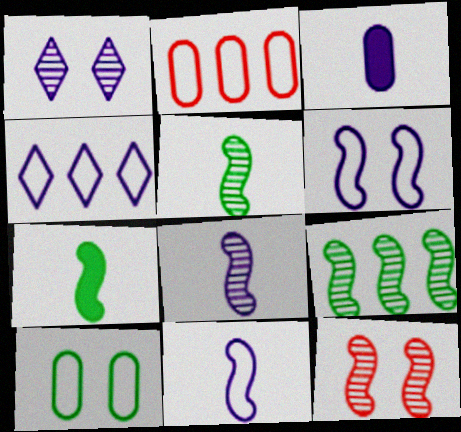[[1, 2, 7], 
[8, 9, 12]]